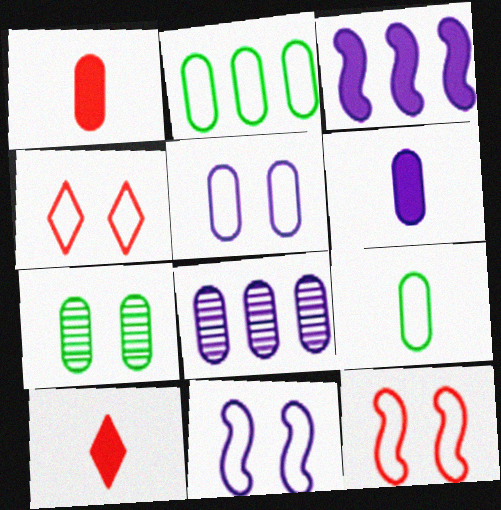[[5, 6, 8]]